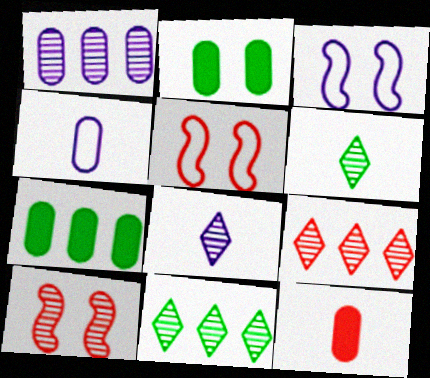[[1, 6, 10], 
[3, 11, 12], 
[5, 7, 8], 
[5, 9, 12]]